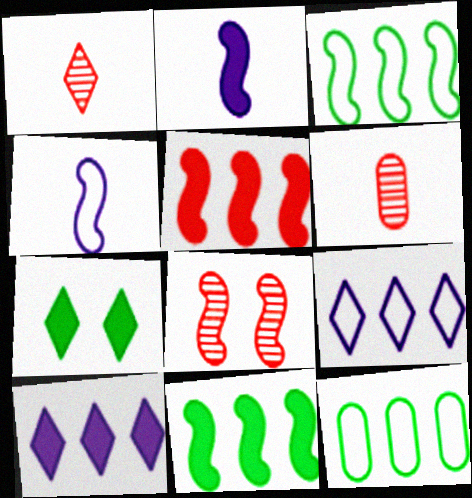[[1, 7, 9], 
[2, 3, 8], 
[4, 8, 11]]